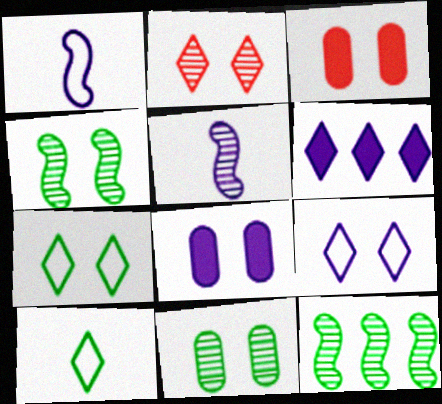[[2, 6, 10], 
[3, 4, 9]]